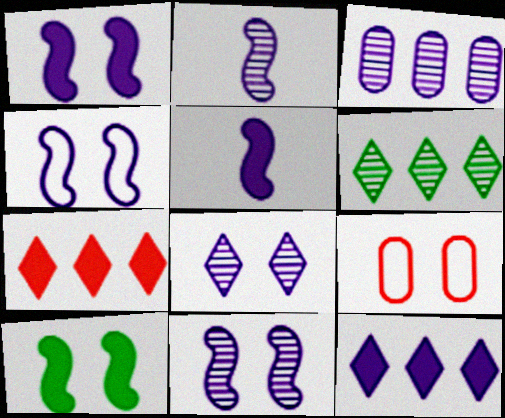[[1, 4, 11], 
[2, 3, 8], 
[5, 6, 9], 
[8, 9, 10]]